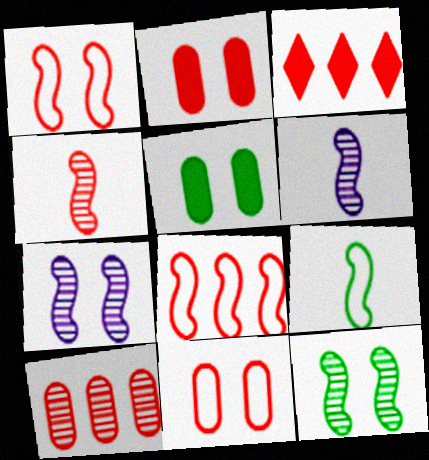[[3, 4, 11], 
[3, 8, 10]]